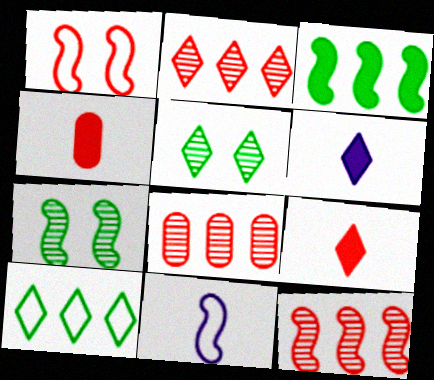[[1, 2, 4], 
[1, 8, 9], 
[2, 8, 12]]